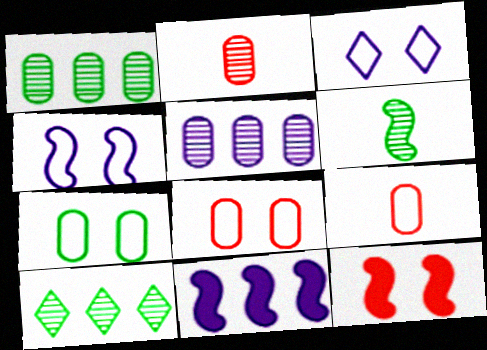[]